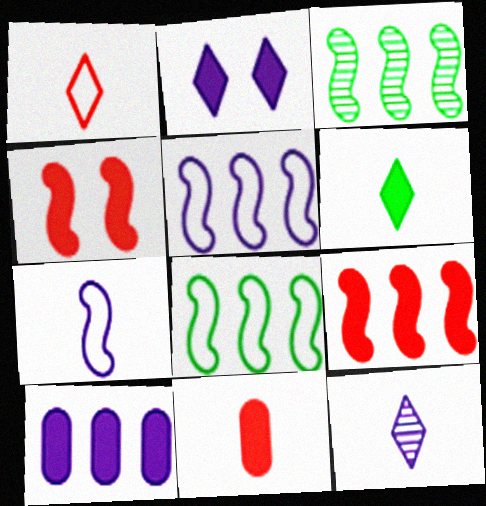[[1, 6, 12], 
[3, 4, 7], 
[3, 5, 9], 
[4, 6, 10]]